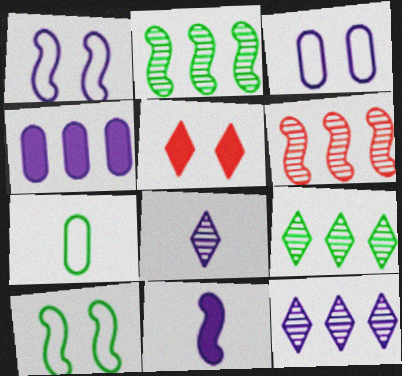[[1, 4, 8], 
[3, 11, 12], 
[6, 10, 11]]